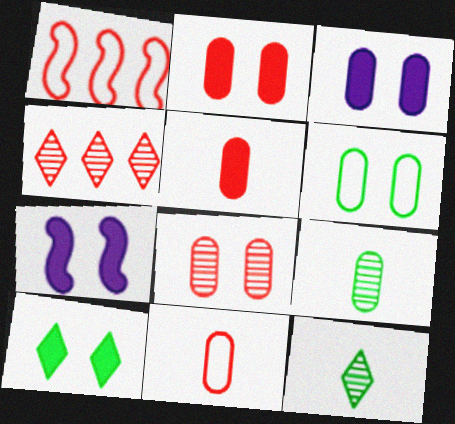[[1, 3, 12], 
[2, 7, 10], 
[3, 6, 8]]